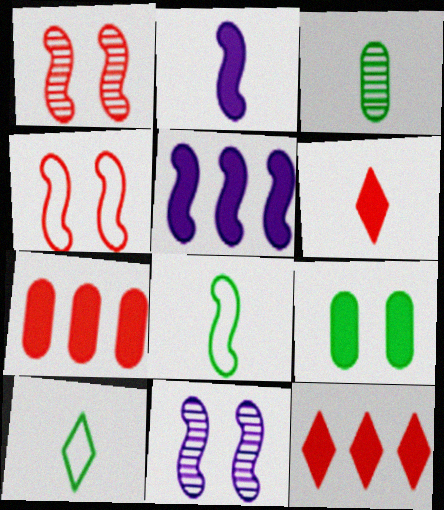[[1, 5, 8], 
[2, 9, 12], 
[5, 6, 9], 
[7, 10, 11]]